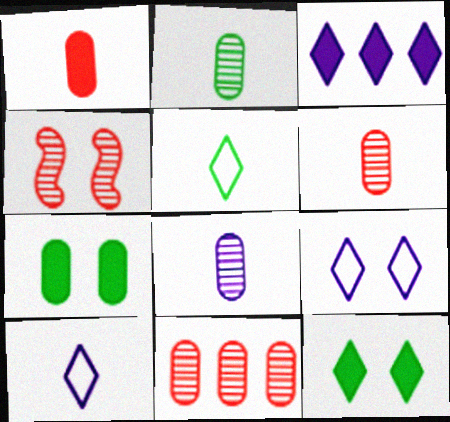[[2, 6, 8], 
[4, 7, 9]]